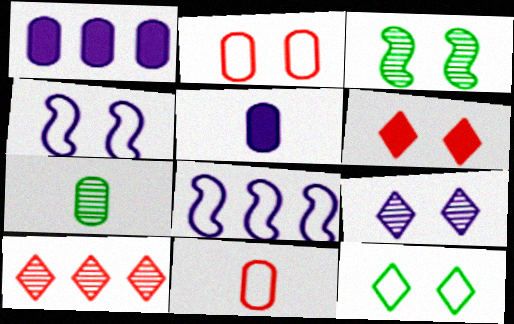[[1, 2, 7], 
[2, 4, 12], 
[5, 7, 11], 
[5, 8, 9], 
[6, 7, 8], 
[6, 9, 12], 
[8, 11, 12]]